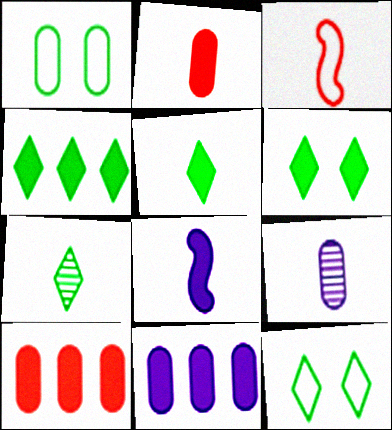[[1, 9, 10], 
[2, 5, 8], 
[3, 5, 9], 
[4, 5, 6], 
[4, 7, 12], 
[6, 8, 10]]